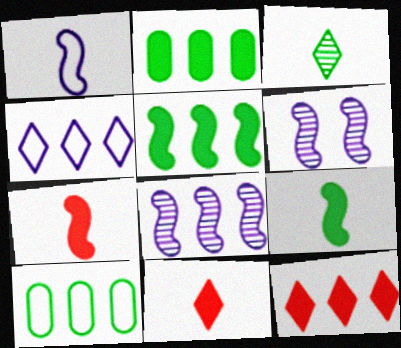[[6, 10, 11], 
[8, 10, 12]]